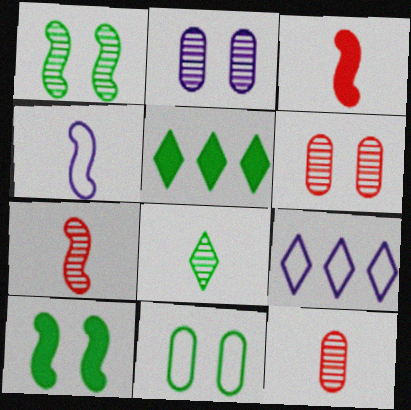[[4, 5, 6], 
[9, 10, 12]]